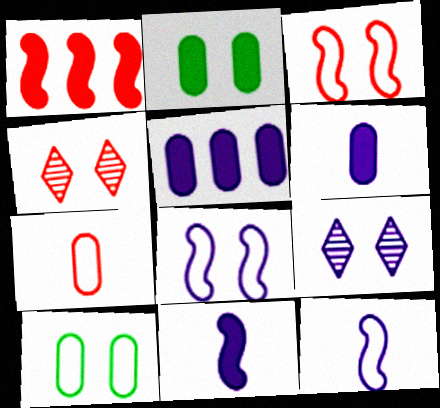[[1, 4, 7], 
[2, 3, 9], 
[2, 4, 8], 
[5, 9, 12]]